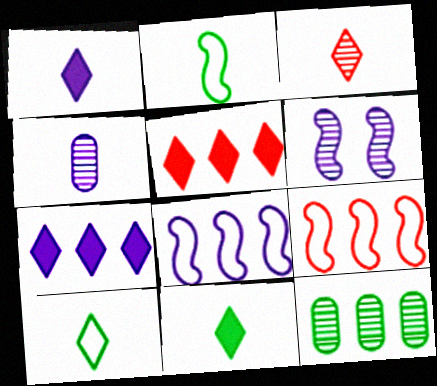[[1, 3, 10], 
[3, 6, 12], 
[5, 8, 12], 
[7, 9, 12]]